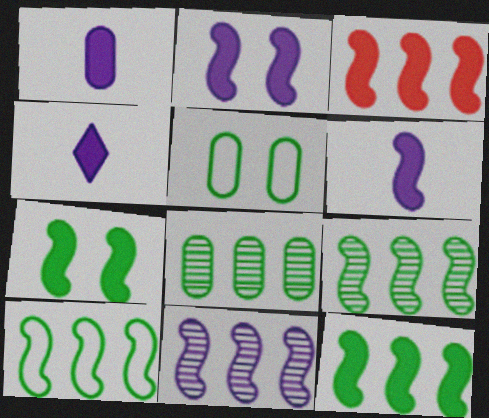[[1, 4, 6], 
[3, 6, 7], 
[3, 10, 11], 
[9, 10, 12]]